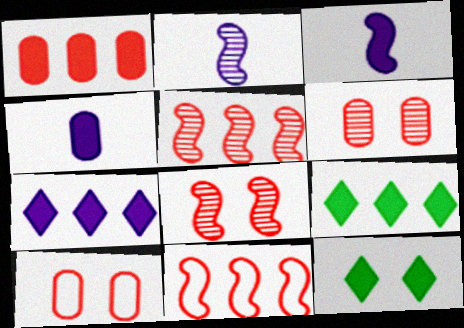[[1, 3, 12], 
[2, 9, 10]]